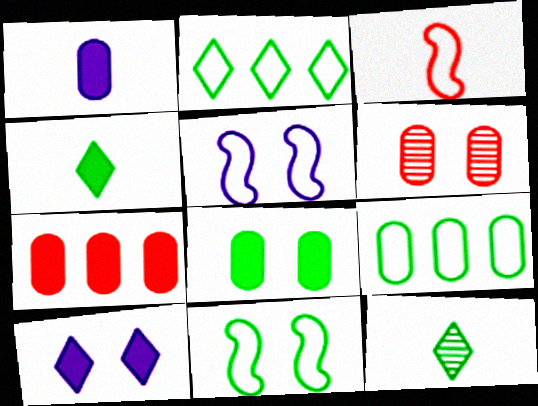[[1, 3, 12], 
[1, 6, 9], 
[1, 7, 8], 
[5, 7, 12], 
[6, 10, 11]]